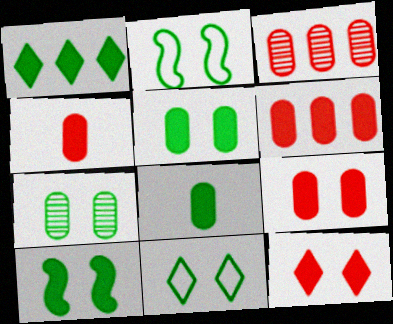[[1, 8, 10], 
[4, 6, 9], 
[7, 10, 11]]